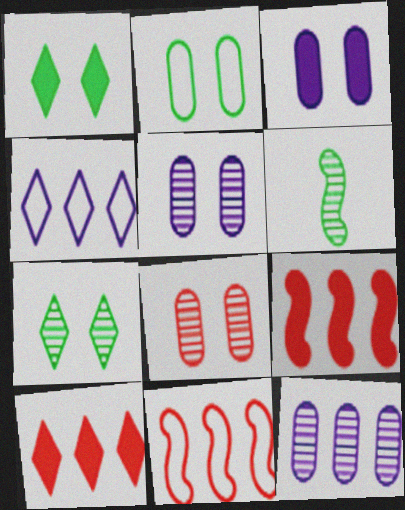[[2, 3, 8]]